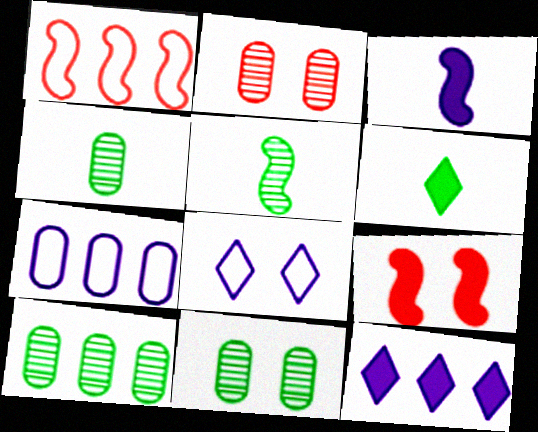[[1, 10, 12], 
[4, 10, 11], 
[8, 9, 11]]